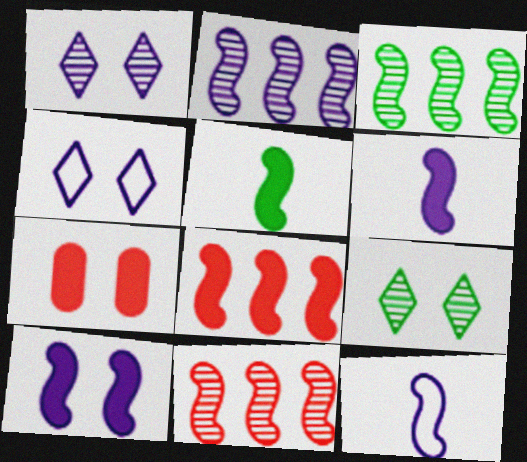[[2, 3, 11], 
[2, 10, 12], 
[5, 8, 10]]